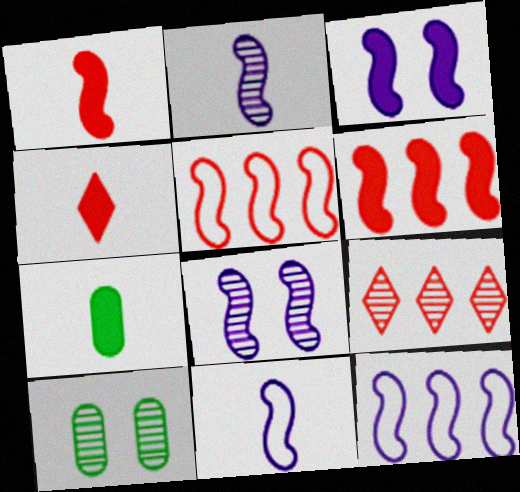[[2, 3, 12], 
[2, 9, 10], 
[4, 10, 12]]